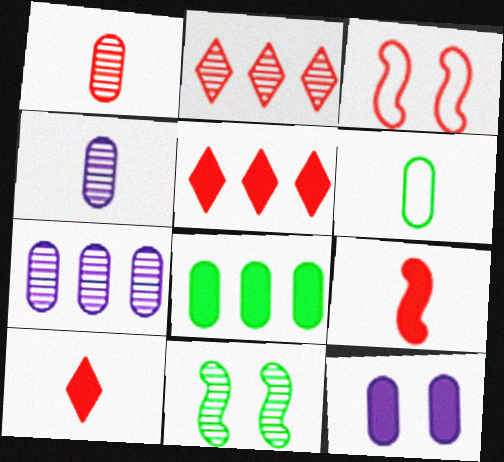[[1, 3, 5], 
[2, 4, 11]]